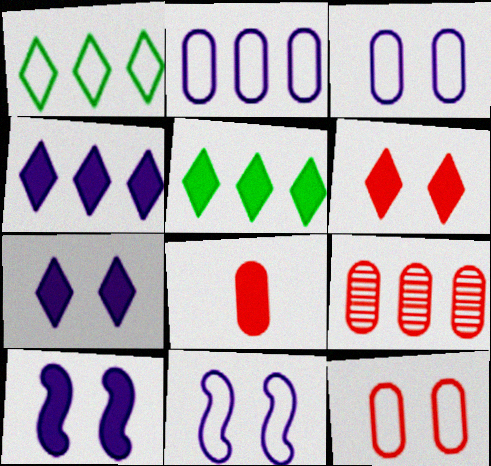[[5, 8, 10], 
[8, 9, 12]]